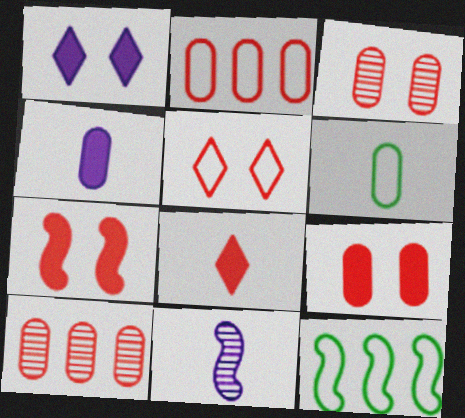[[3, 5, 7], 
[6, 8, 11], 
[7, 11, 12]]